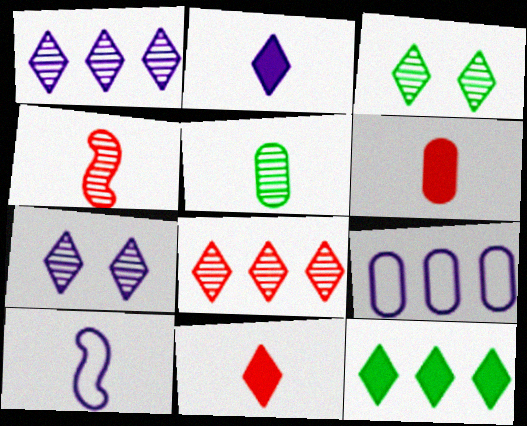[[5, 10, 11]]